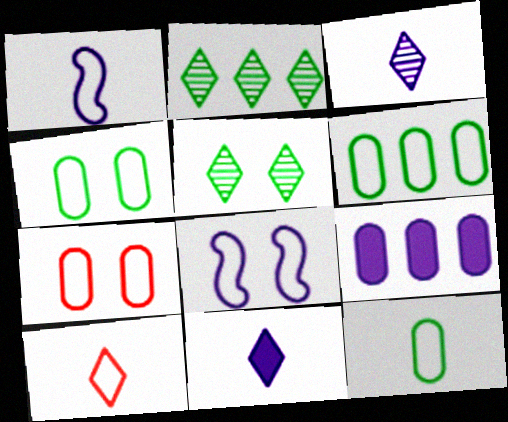[[1, 10, 12], 
[3, 8, 9], 
[4, 6, 12], 
[6, 8, 10]]